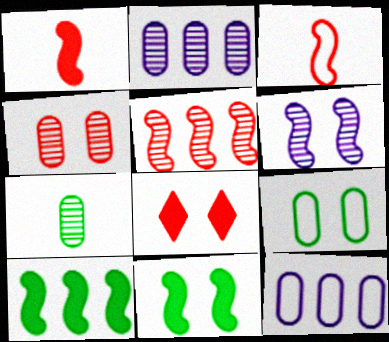[[2, 4, 7], 
[3, 6, 10], 
[6, 8, 9]]